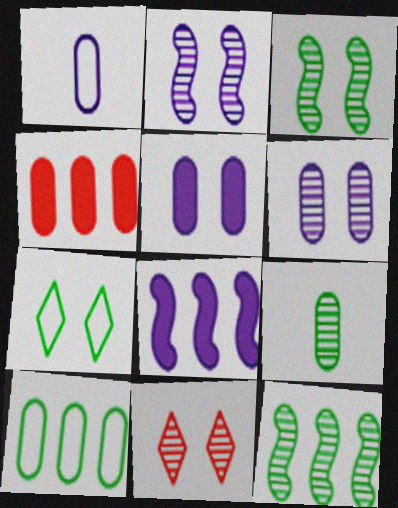[[3, 6, 11]]